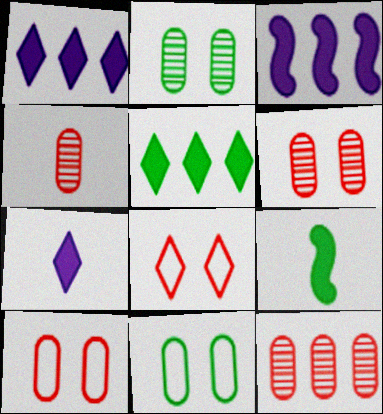[[4, 6, 12]]